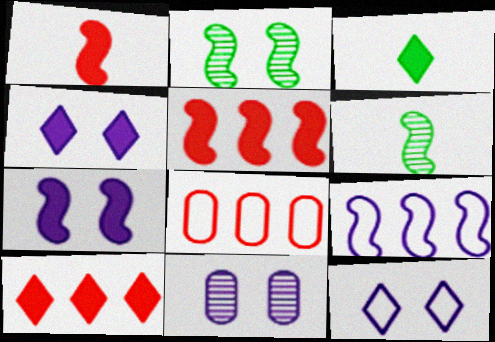[[1, 2, 9], 
[3, 4, 10], 
[4, 6, 8], 
[7, 11, 12]]